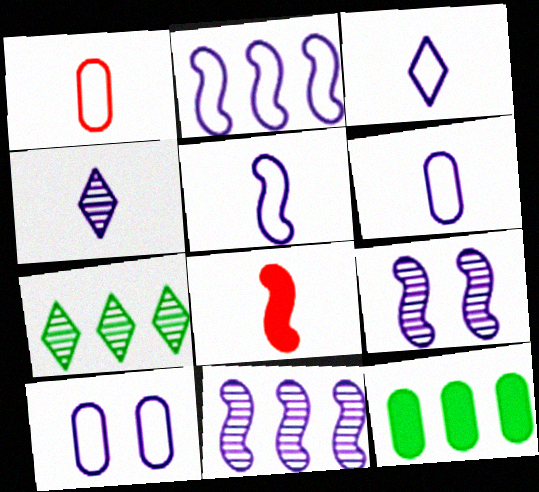[[2, 3, 10], 
[3, 5, 6], 
[7, 8, 10]]